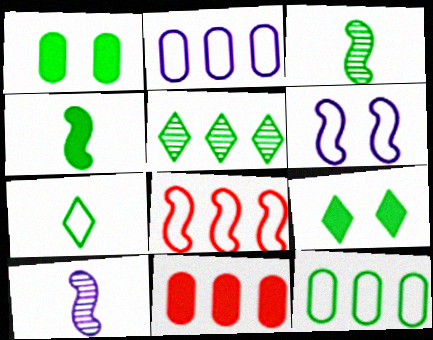[[3, 9, 12], 
[5, 7, 9]]